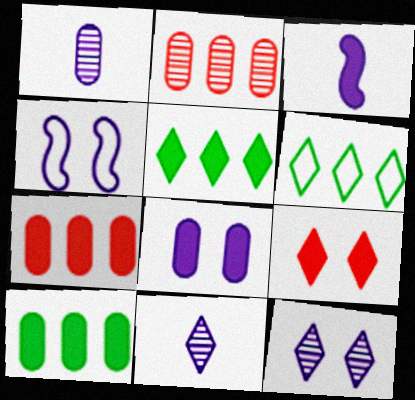[[3, 9, 10], 
[4, 8, 12], 
[6, 9, 11]]